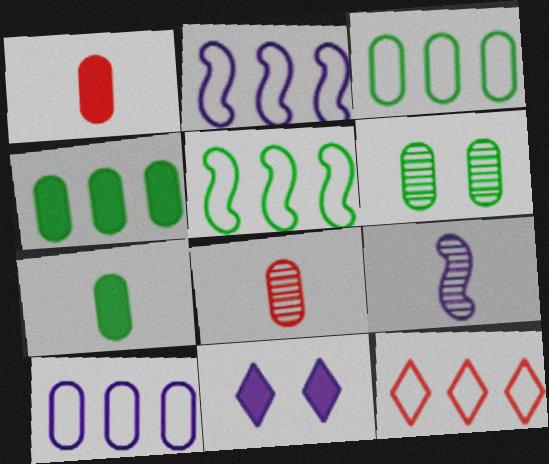[[1, 6, 10], 
[2, 3, 12], 
[3, 6, 7], 
[5, 8, 11], 
[5, 10, 12], 
[9, 10, 11]]